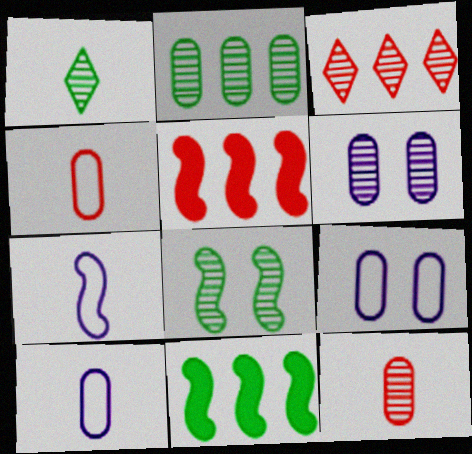[[1, 2, 8], 
[1, 5, 9], 
[2, 6, 12], 
[5, 7, 8]]